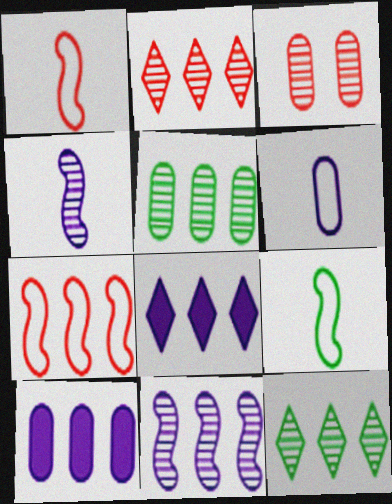[[2, 5, 11], 
[3, 4, 12], 
[3, 8, 9], 
[5, 7, 8], 
[7, 10, 12]]